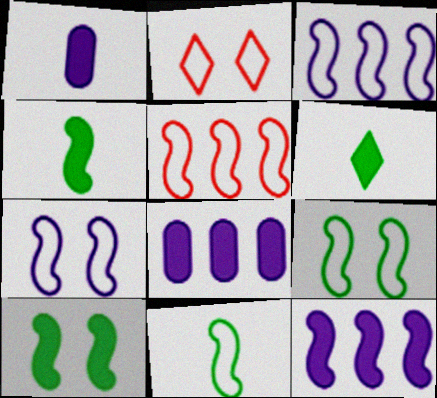[[5, 7, 11]]